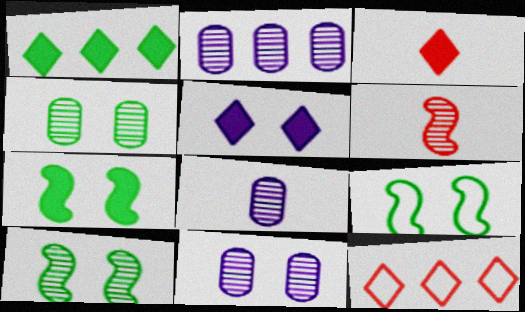[[1, 3, 5], 
[2, 3, 9], 
[2, 8, 11], 
[7, 8, 12], 
[7, 9, 10]]